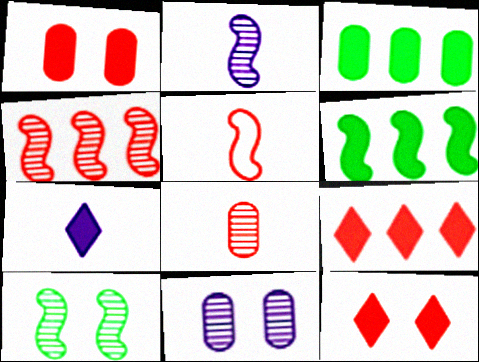[[1, 6, 7], 
[2, 4, 10]]